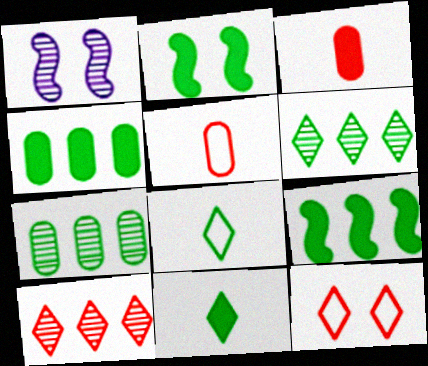[[2, 4, 11], 
[2, 7, 8]]